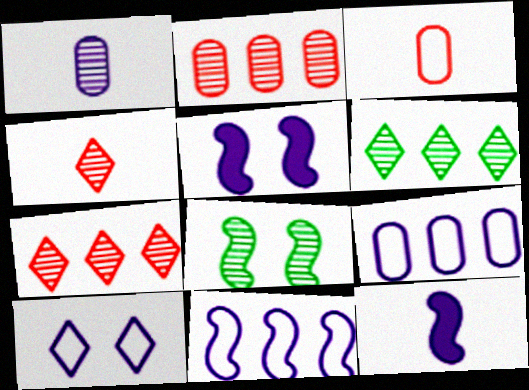[[1, 7, 8], 
[3, 5, 6]]